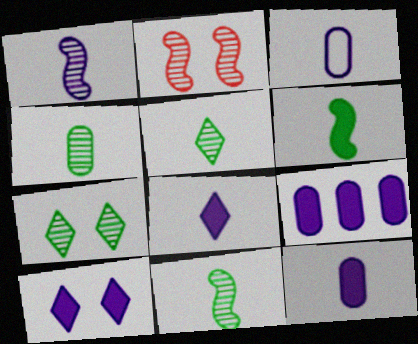[[1, 3, 8], 
[4, 5, 11]]